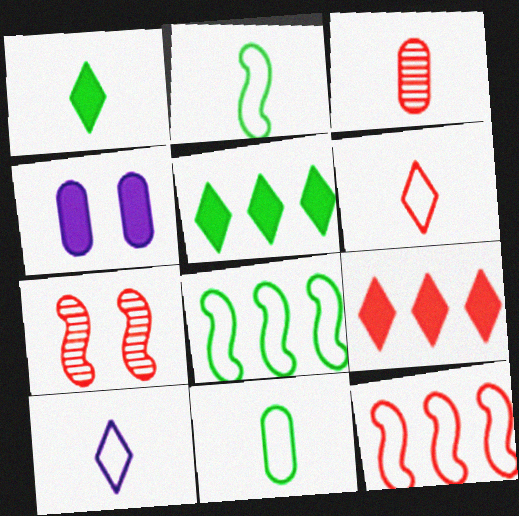[]